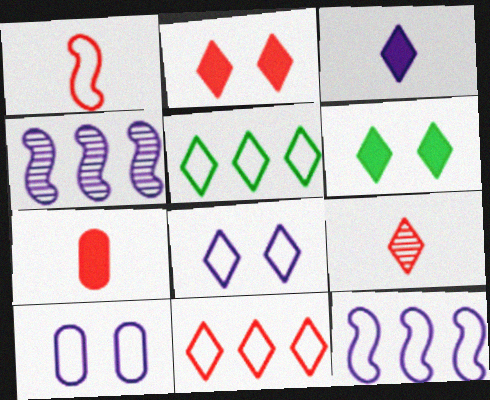[[1, 5, 10], 
[1, 7, 9], 
[2, 9, 11], 
[3, 4, 10]]